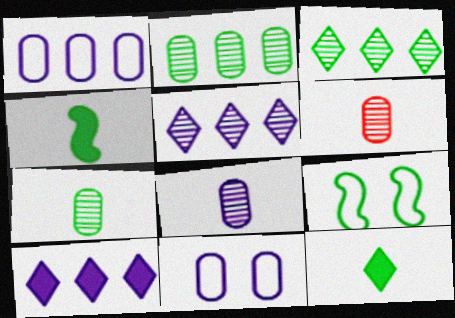[[2, 9, 12], 
[6, 7, 8], 
[6, 9, 10]]